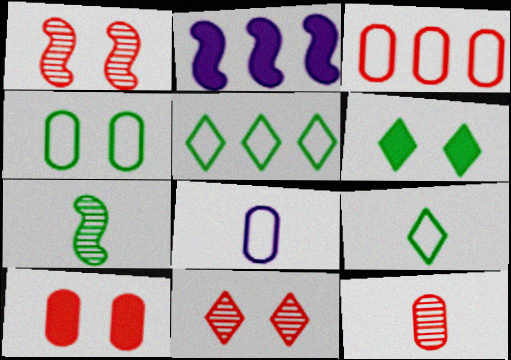[[3, 4, 8], 
[3, 10, 12]]